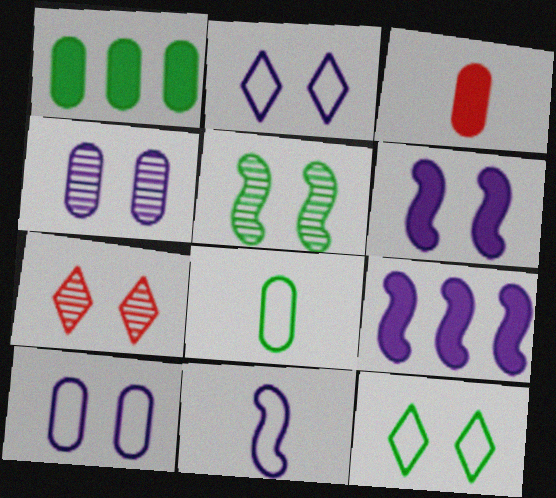[[1, 7, 11], 
[2, 4, 6], 
[4, 5, 7], 
[7, 8, 9]]